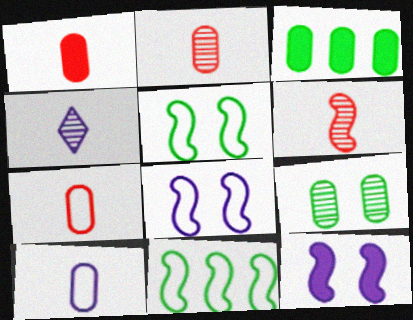[[1, 2, 7], 
[6, 11, 12]]